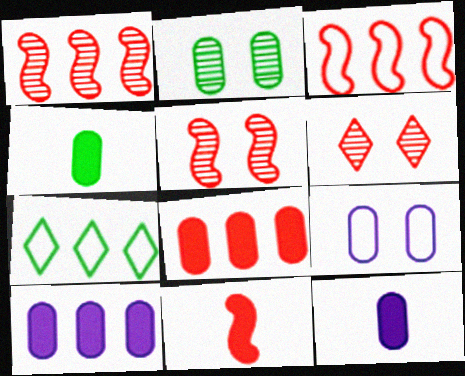[[1, 7, 10], 
[3, 5, 11], 
[5, 7, 12]]